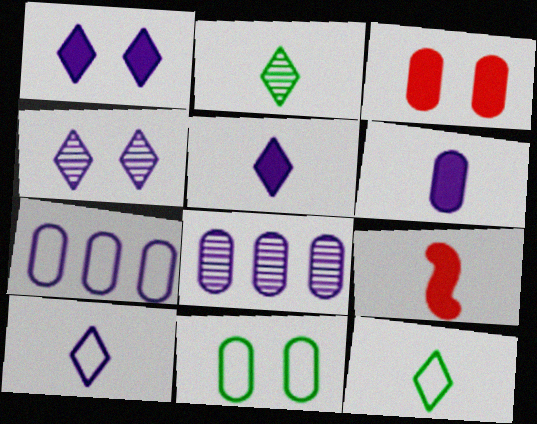[]